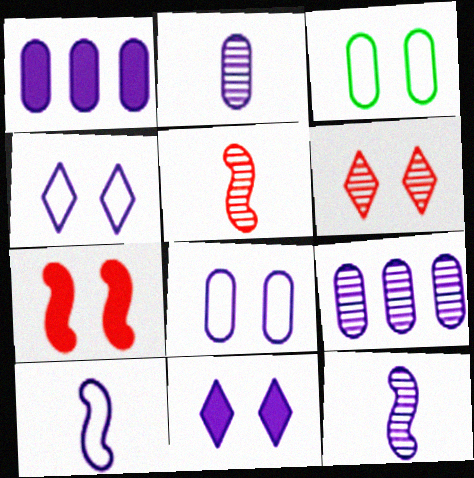[[1, 2, 8], 
[1, 4, 12], 
[9, 10, 11]]